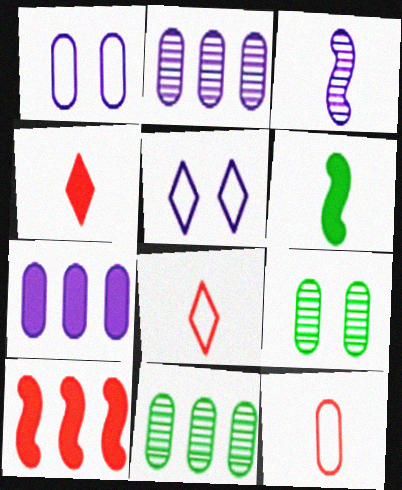[[3, 5, 7], 
[7, 9, 12]]